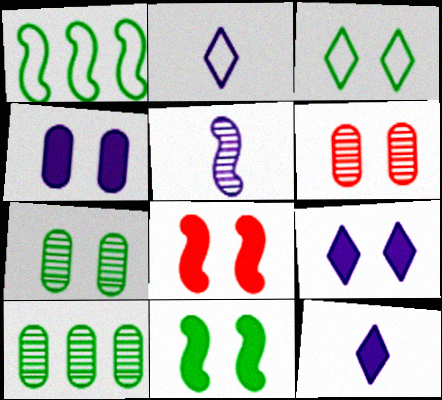[[1, 5, 8], 
[1, 6, 12], 
[2, 8, 10], 
[3, 7, 11]]